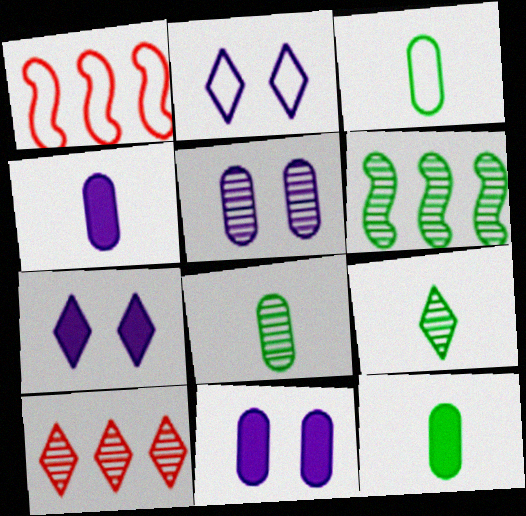[[1, 2, 3], 
[1, 7, 8], 
[1, 9, 11], 
[3, 8, 12]]